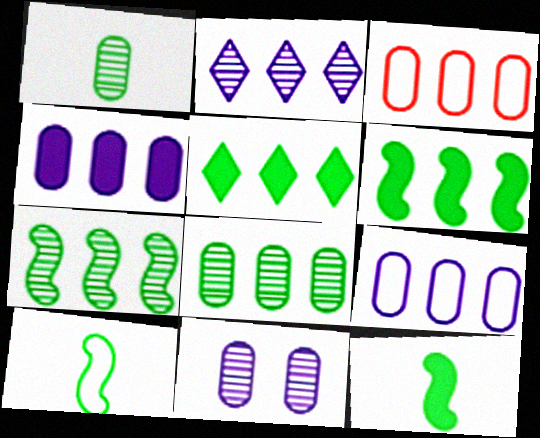[[2, 3, 6], 
[3, 4, 8]]